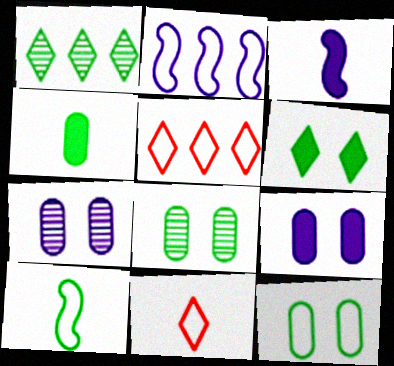[[2, 11, 12], 
[3, 5, 8]]